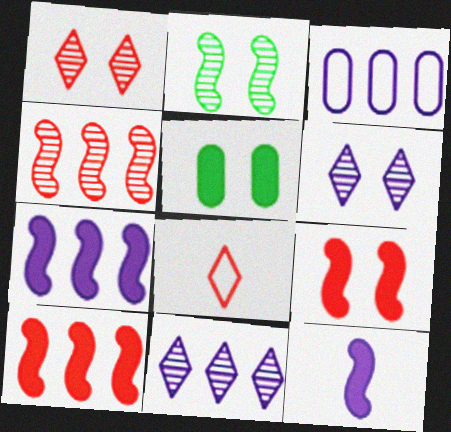[[3, 6, 12], 
[3, 7, 11]]